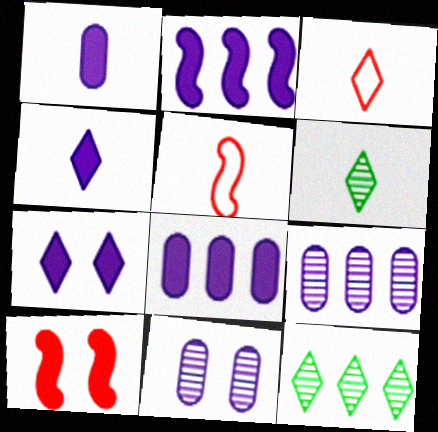[[1, 2, 7], 
[1, 5, 6], 
[3, 4, 6], 
[3, 7, 12]]